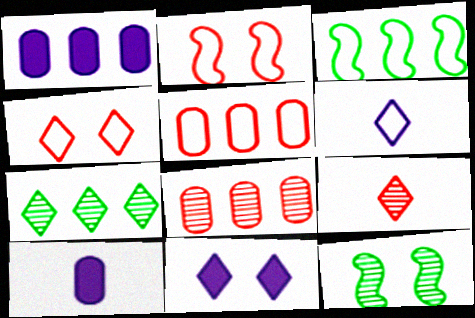[[2, 7, 10]]